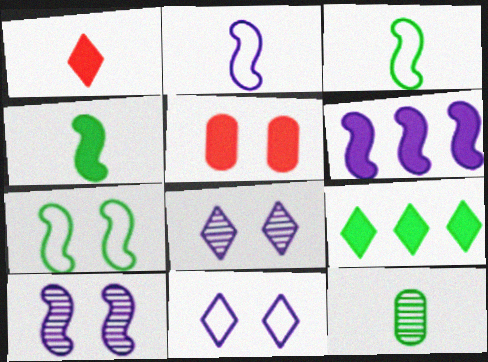[[1, 2, 12], 
[2, 6, 10], 
[5, 7, 8], 
[7, 9, 12]]